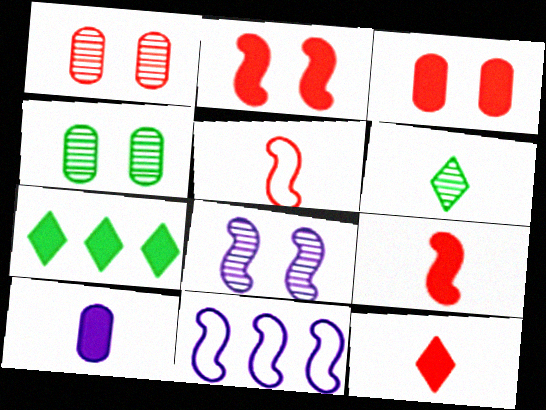[[2, 7, 10], 
[3, 6, 11], 
[4, 11, 12], 
[5, 6, 10]]